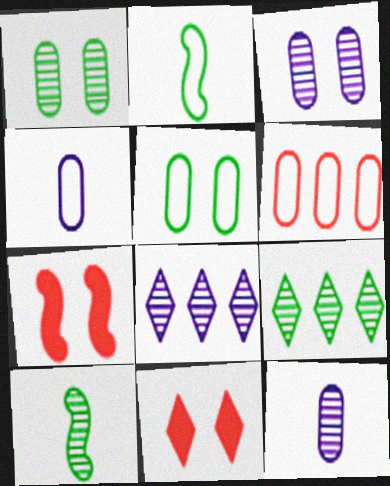[[1, 9, 10], 
[4, 5, 6], 
[4, 7, 9]]